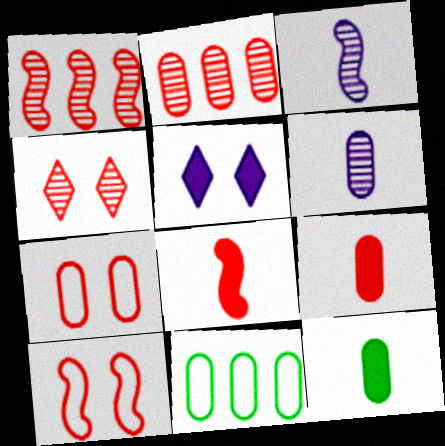[[1, 8, 10], 
[2, 7, 9]]